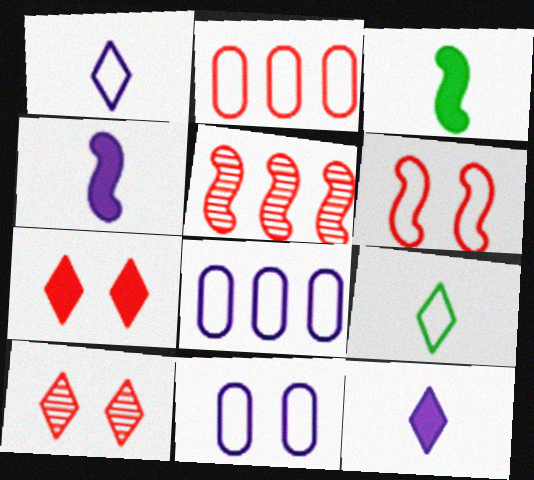[[3, 8, 10], 
[6, 8, 9]]